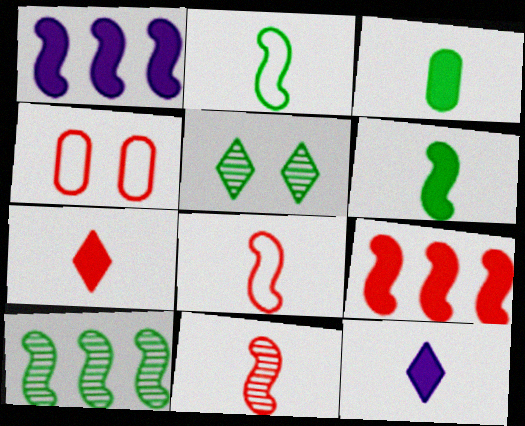[[4, 10, 12]]